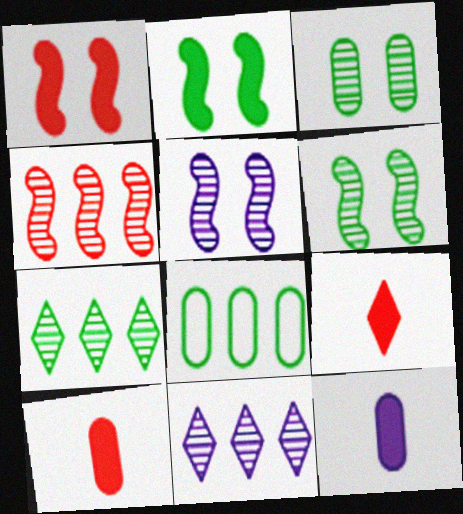[[5, 8, 9]]